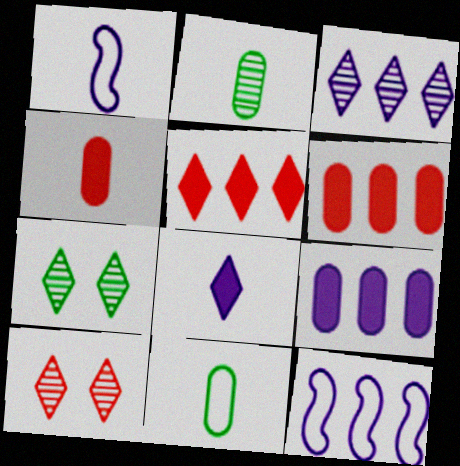[[1, 6, 7], 
[3, 9, 12], 
[4, 7, 12]]